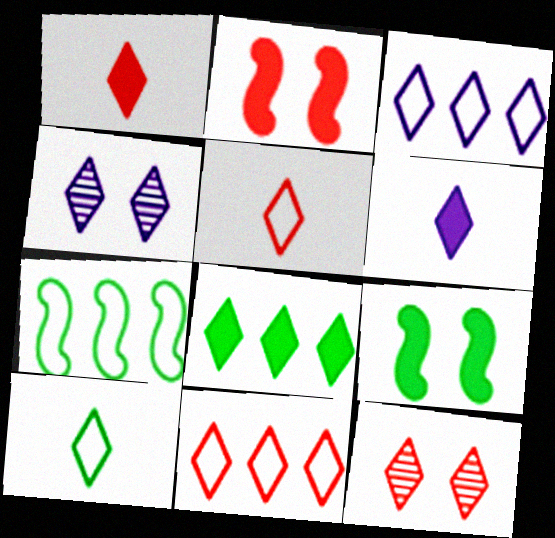[[1, 11, 12], 
[3, 4, 6], 
[4, 5, 8]]